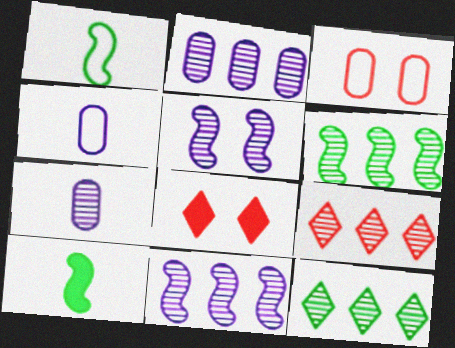[[1, 2, 8], 
[2, 6, 9], 
[4, 6, 8]]